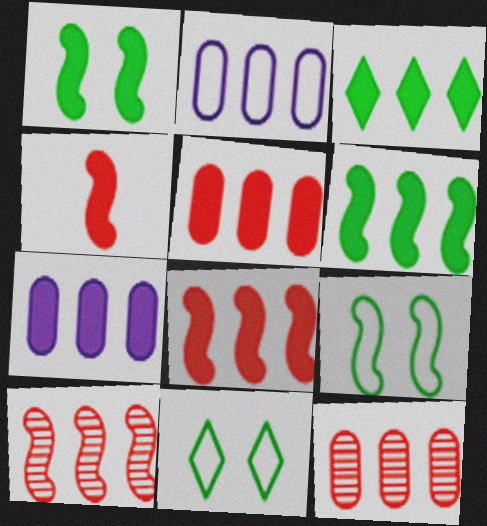[[2, 3, 10], 
[3, 7, 8]]